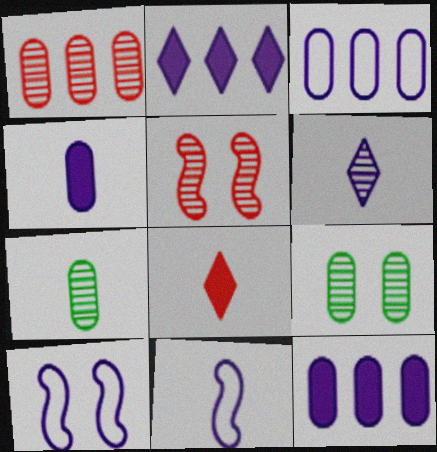[[4, 6, 11], 
[6, 10, 12], 
[7, 8, 11]]